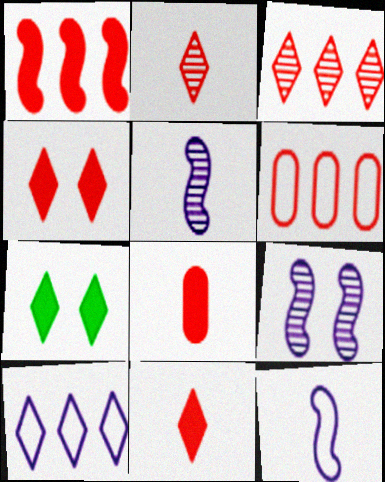[[1, 3, 6], 
[1, 4, 8], 
[2, 7, 10], 
[5, 6, 7]]